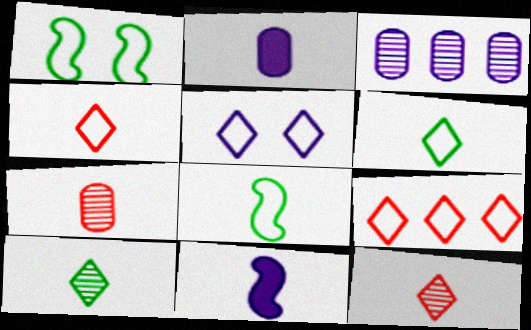[[2, 8, 12], 
[3, 5, 11], 
[5, 6, 9], 
[6, 7, 11]]